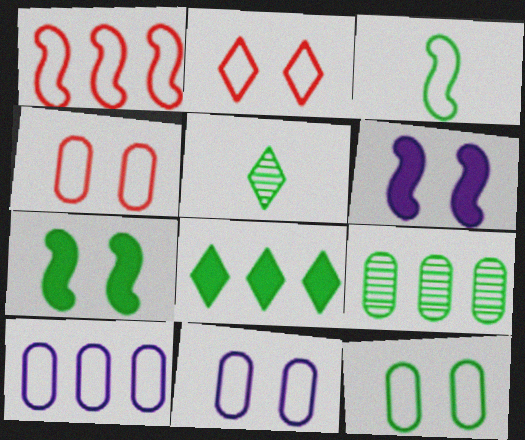[[2, 3, 10], 
[4, 11, 12]]